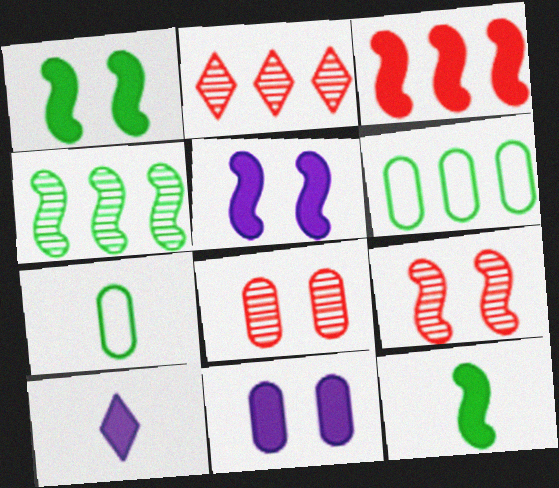[[2, 5, 7], 
[3, 5, 12], 
[6, 9, 10]]